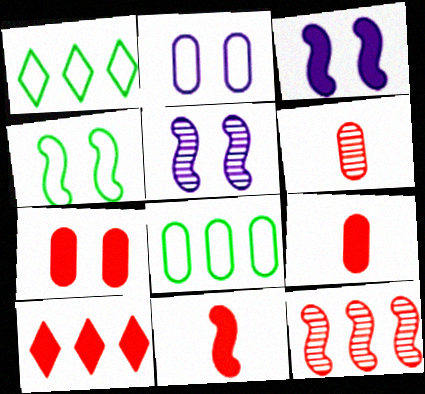[[1, 3, 6], 
[1, 5, 9], 
[7, 10, 11]]